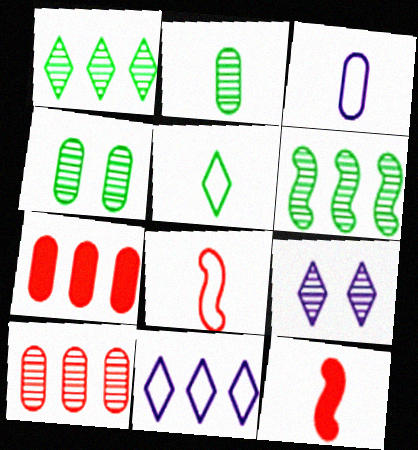[[3, 4, 7], 
[3, 5, 8], 
[4, 11, 12], 
[6, 7, 11]]